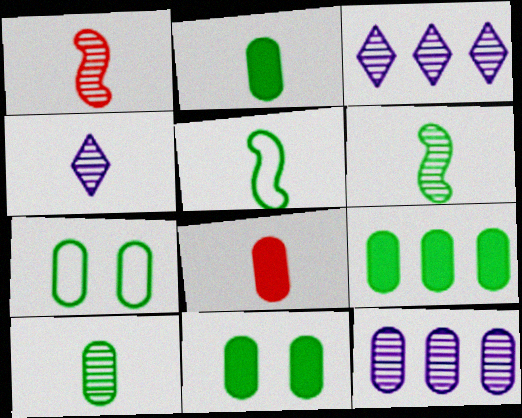[[1, 4, 10], 
[2, 9, 11], 
[4, 5, 8], 
[7, 8, 12], 
[7, 9, 10]]